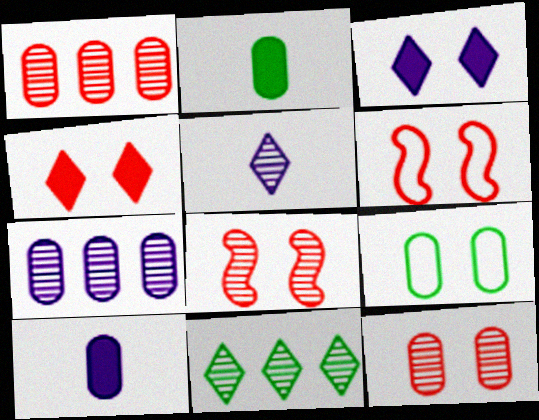[[1, 9, 10], 
[3, 8, 9], 
[4, 6, 12], 
[6, 10, 11]]